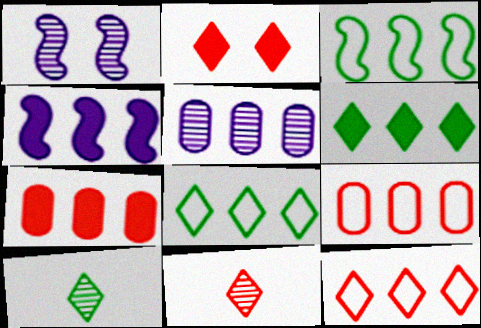[[2, 11, 12], 
[4, 6, 7]]